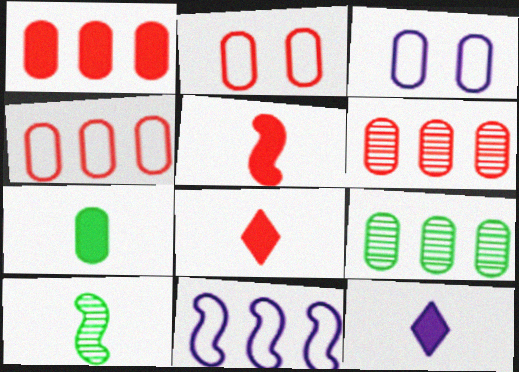[[1, 4, 6], 
[3, 6, 7], 
[5, 7, 12]]